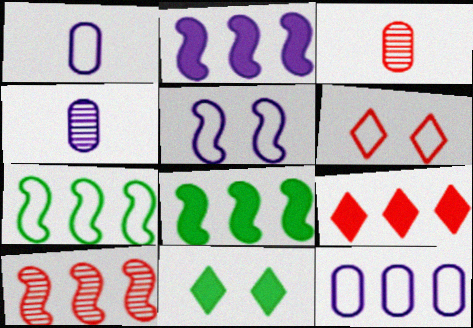[[1, 6, 7], 
[1, 10, 11], 
[2, 7, 10], 
[4, 6, 8]]